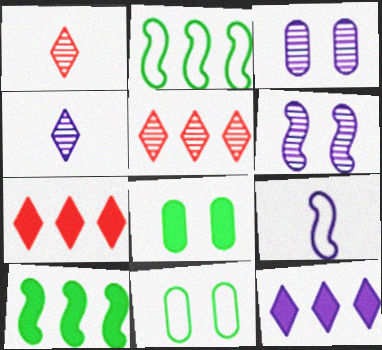[[3, 9, 12], 
[5, 8, 9]]